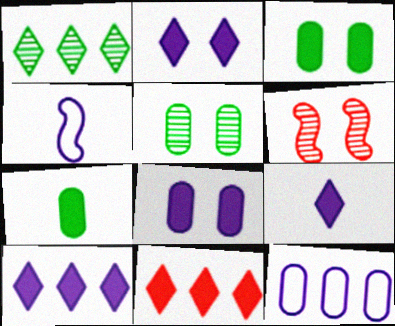[[2, 9, 10], 
[4, 5, 11]]